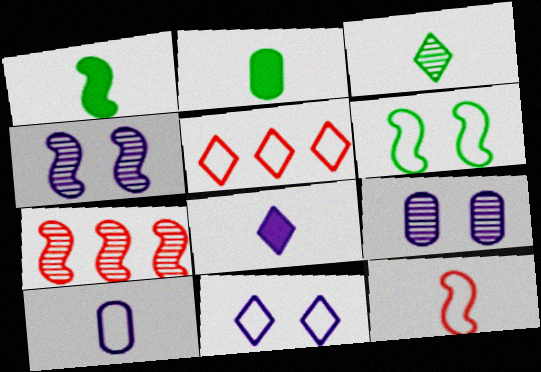[[1, 5, 9], 
[2, 4, 5], 
[2, 7, 11], 
[3, 7, 9], 
[5, 6, 10]]